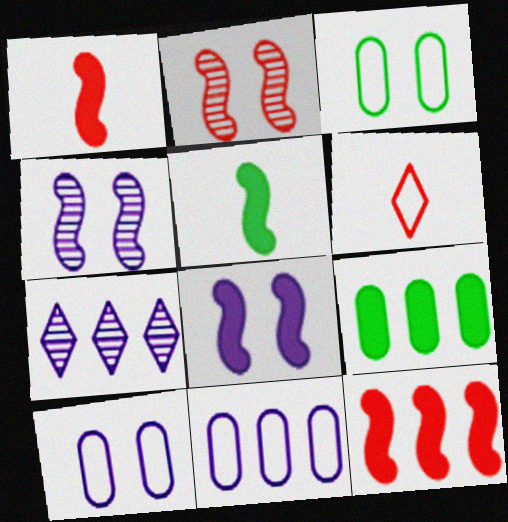[[1, 3, 7], 
[4, 6, 9], 
[5, 8, 12]]